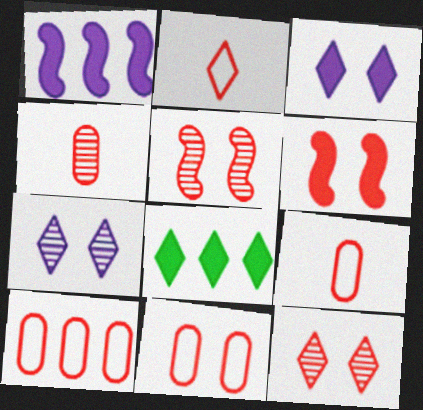[[2, 7, 8], 
[6, 11, 12], 
[9, 10, 11]]